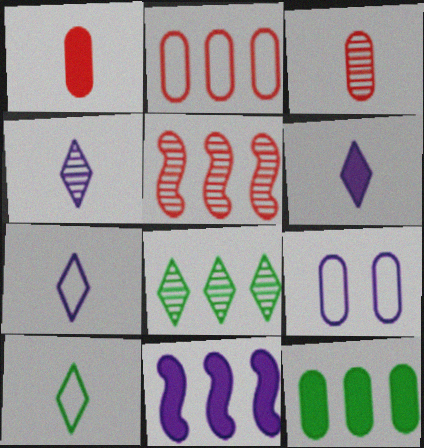[[2, 8, 11], 
[3, 9, 12], 
[4, 6, 7], 
[4, 9, 11]]